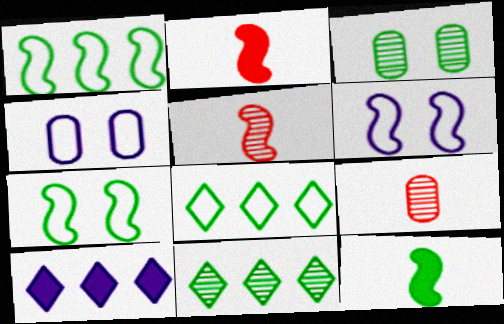[[2, 4, 11], 
[3, 8, 12], 
[7, 9, 10]]